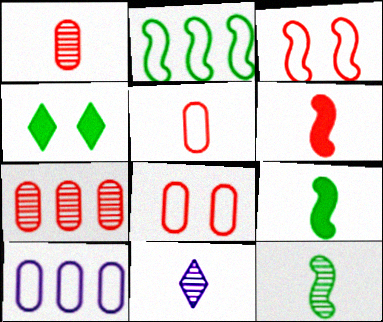[[1, 11, 12], 
[5, 9, 11]]